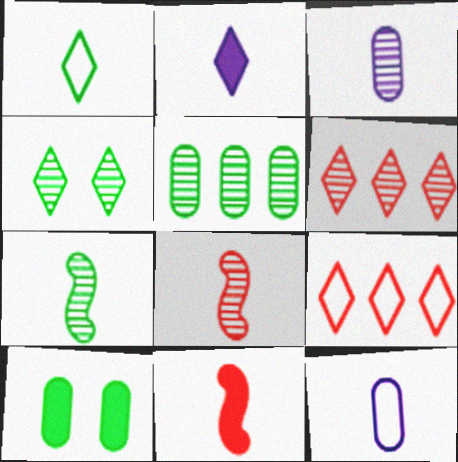[[1, 3, 11], 
[2, 4, 9], 
[4, 5, 7]]